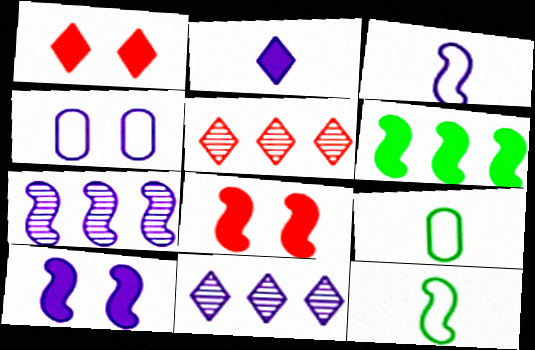[[1, 7, 9], 
[2, 4, 7], 
[3, 7, 10], 
[5, 9, 10], 
[7, 8, 12], 
[8, 9, 11]]